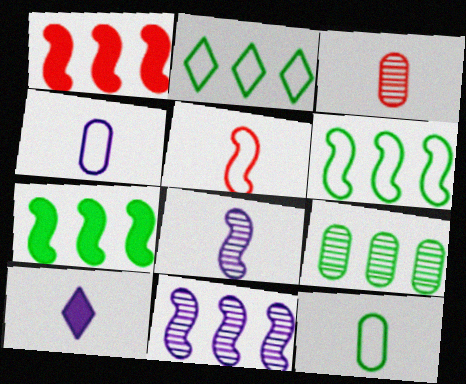[[1, 6, 11], 
[2, 7, 9], 
[4, 8, 10]]